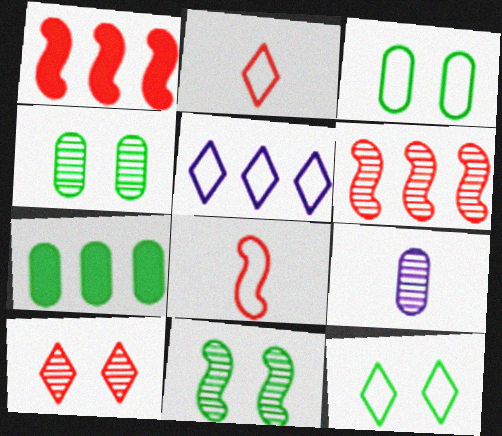[[1, 9, 12], 
[2, 5, 12], 
[3, 5, 8], 
[5, 6, 7]]